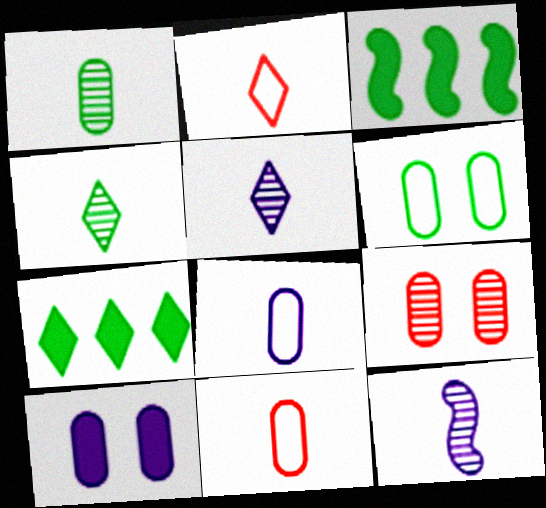[[3, 4, 6], 
[6, 9, 10]]